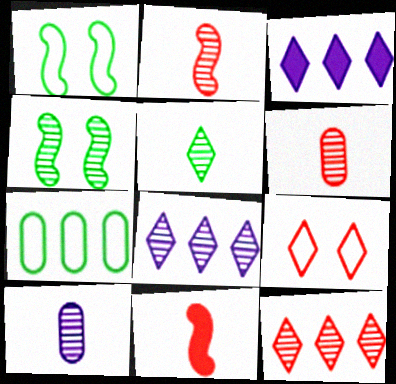[[1, 3, 6], 
[2, 5, 10], 
[3, 5, 9], 
[4, 6, 8], 
[4, 10, 12]]